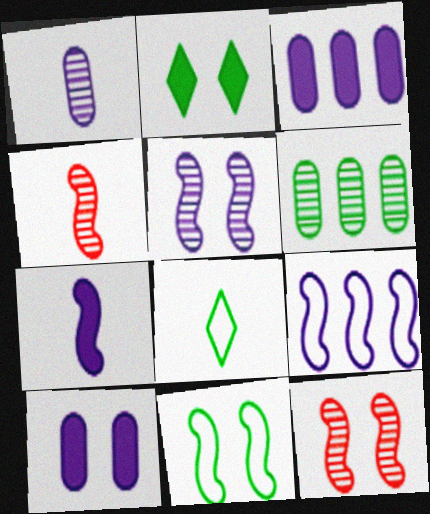[[3, 8, 12], 
[5, 7, 9]]